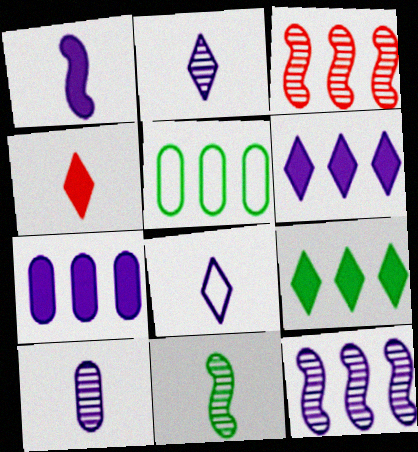[[1, 8, 10], 
[3, 5, 6]]